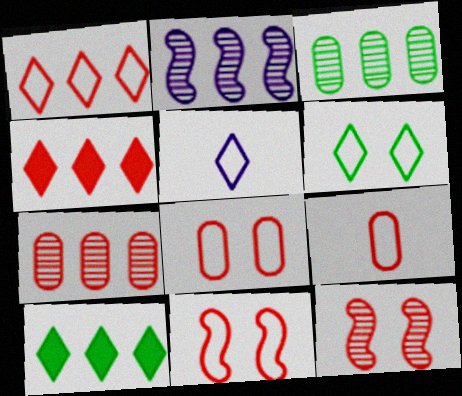[[1, 5, 6], 
[1, 9, 11], 
[4, 9, 12]]